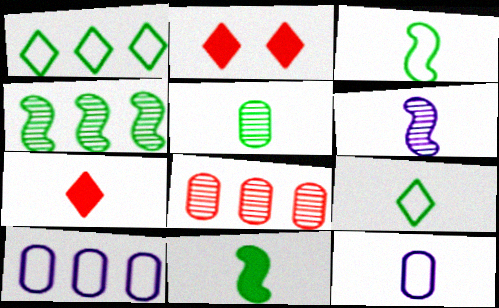[[2, 4, 12], 
[5, 9, 11]]